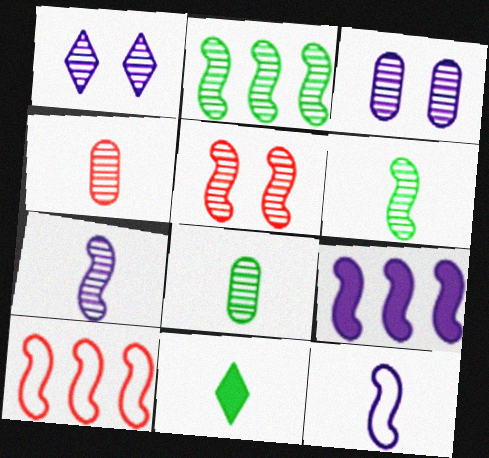[[1, 2, 4], 
[2, 5, 7], 
[2, 9, 10], 
[3, 10, 11], 
[4, 11, 12]]